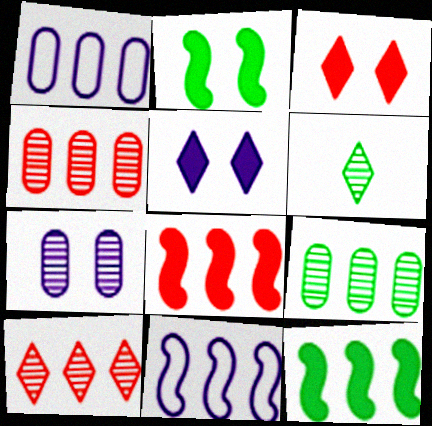[[1, 10, 12]]